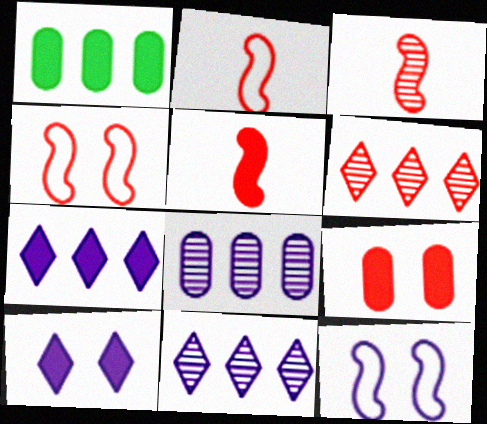[[1, 5, 10], 
[2, 3, 5], 
[2, 6, 9]]